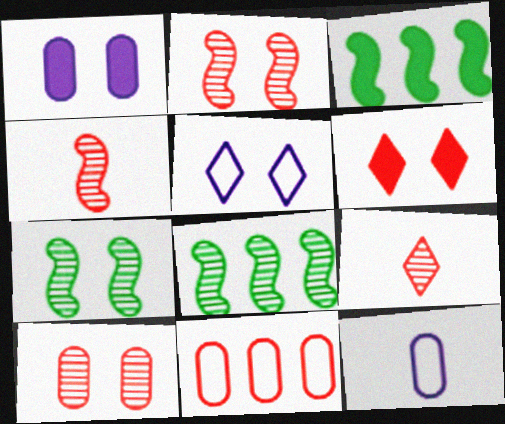[[4, 6, 11], 
[6, 8, 12]]